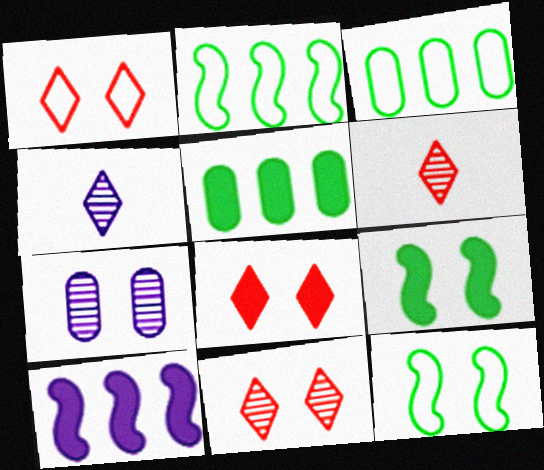[[1, 7, 9], 
[1, 8, 11], 
[7, 8, 12]]